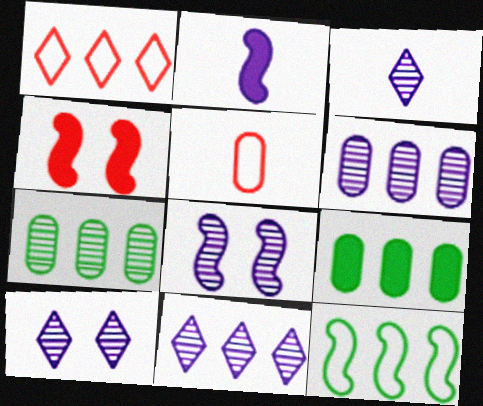[[3, 6, 8], 
[3, 10, 11]]